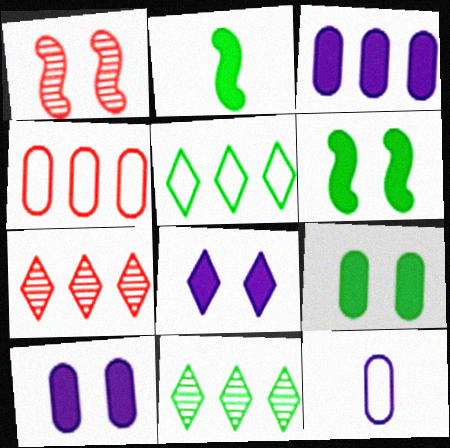[[6, 7, 12]]